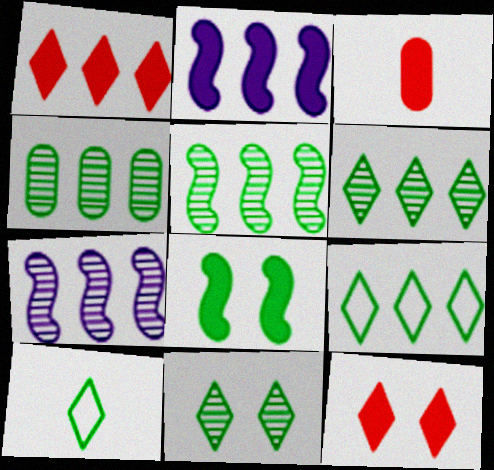[[4, 5, 6], 
[4, 8, 10]]